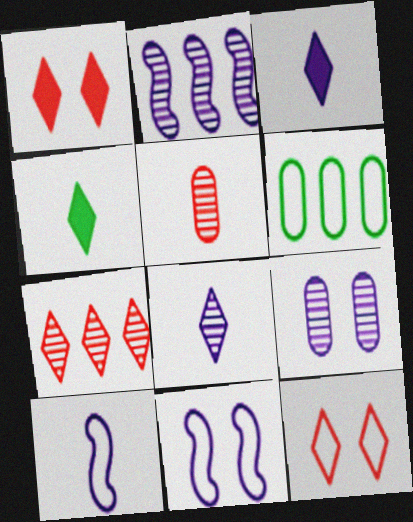[[2, 8, 9], 
[4, 5, 10], 
[6, 10, 12]]